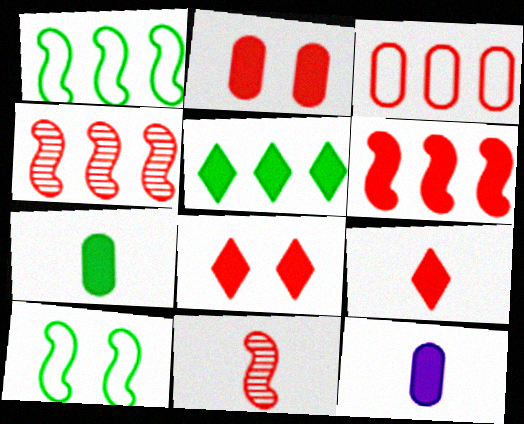[[2, 6, 9], 
[3, 8, 11]]